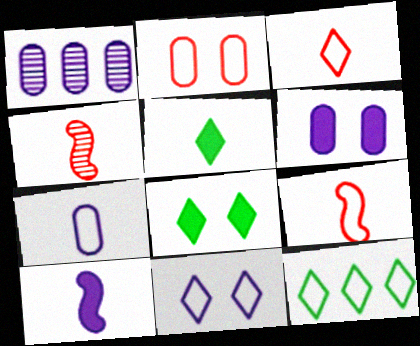[[1, 6, 7], 
[1, 8, 9], 
[1, 10, 11], 
[3, 11, 12], 
[4, 5, 7], 
[4, 6, 12]]